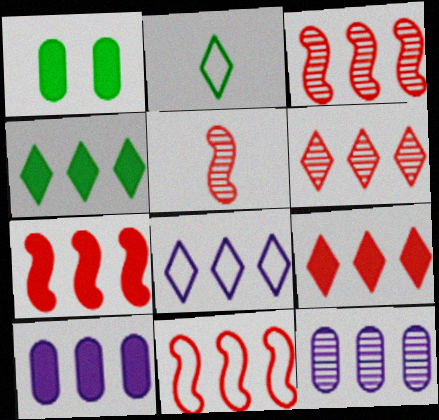[[1, 5, 8], 
[3, 7, 11], 
[4, 6, 8], 
[4, 7, 10], 
[4, 11, 12]]